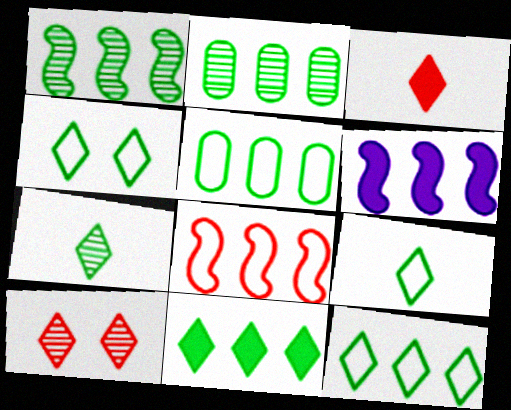[[1, 5, 11], 
[1, 6, 8], 
[4, 7, 11], 
[4, 9, 12]]